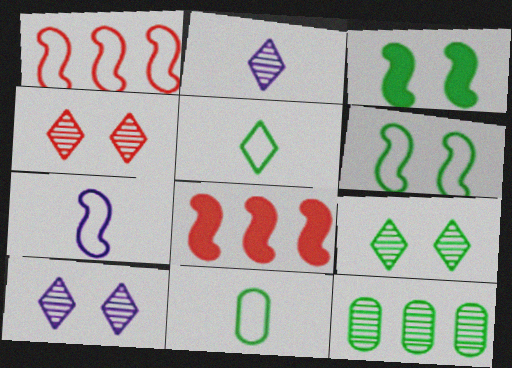[[1, 6, 7], 
[3, 5, 12], 
[4, 9, 10], 
[8, 10, 11]]